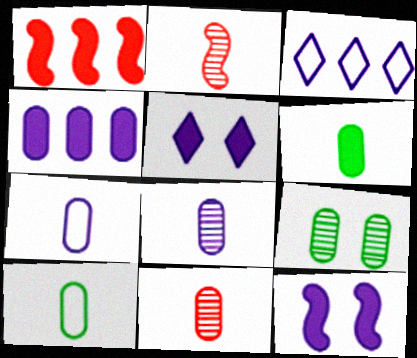[[1, 5, 6], 
[3, 8, 12], 
[6, 7, 11]]